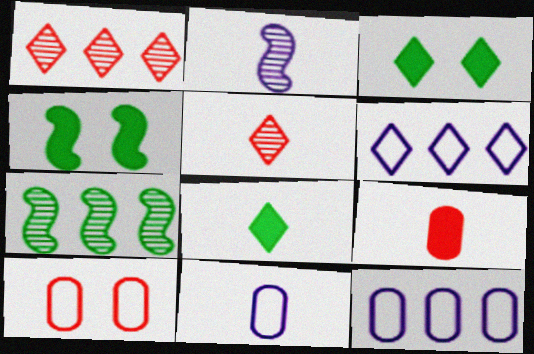[[1, 4, 11], 
[3, 5, 6], 
[4, 5, 12]]